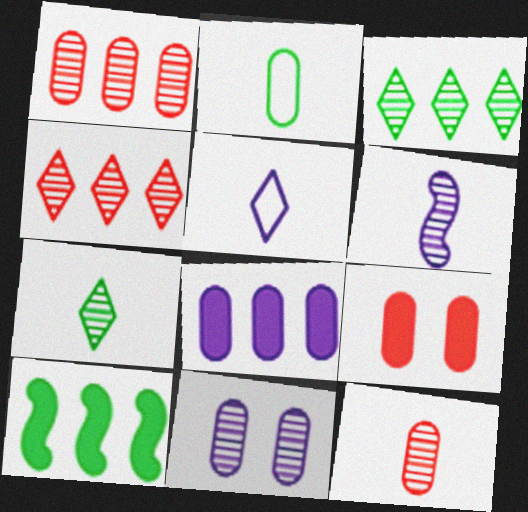[[6, 7, 12]]